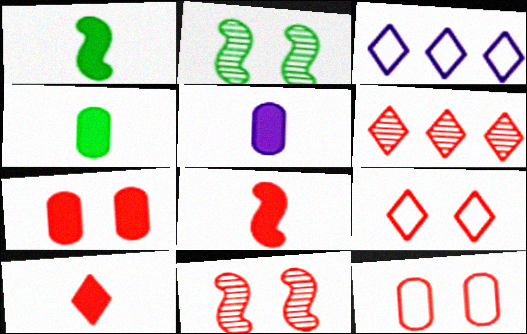[[1, 5, 10], 
[3, 4, 11], 
[6, 8, 12], 
[6, 9, 10], 
[7, 9, 11]]